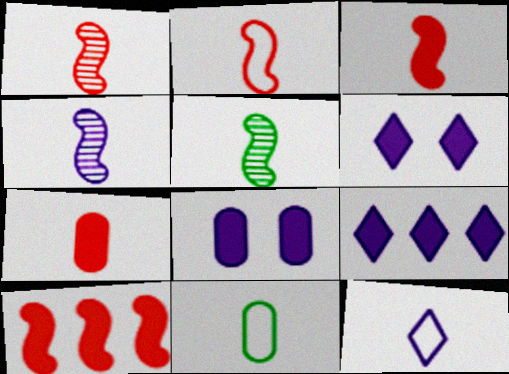[[1, 2, 3], 
[1, 4, 5], 
[2, 11, 12], 
[5, 7, 12]]